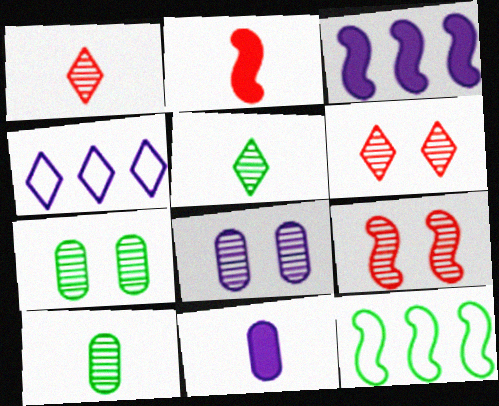[[2, 4, 7], 
[6, 11, 12]]